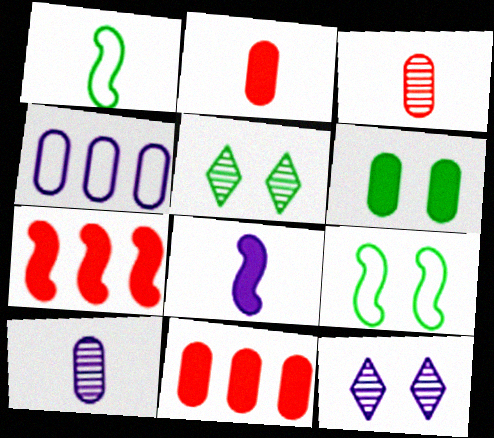[[1, 11, 12], 
[3, 4, 6], 
[4, 8, 12], 
[5, 6, 9]]